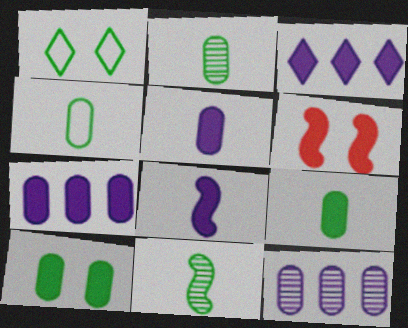[[2, 4, 9], 
[3, 6, 9]]